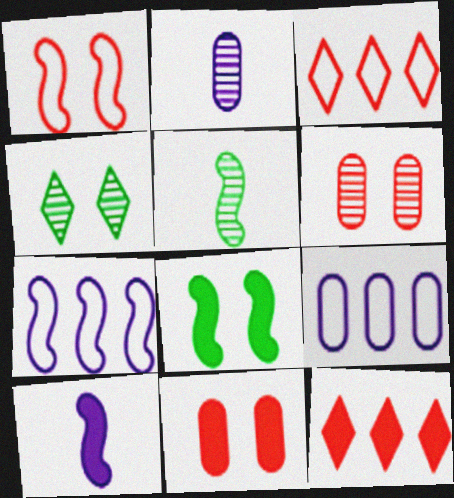[[2, 3, 8]]